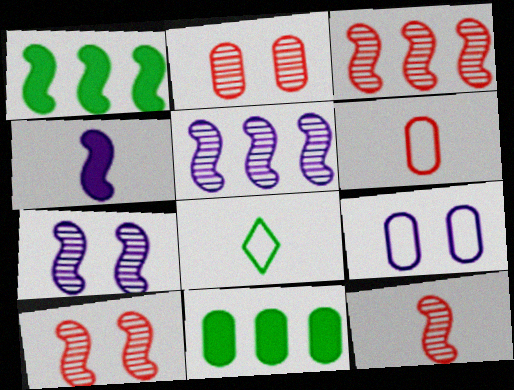[[3, 10, 12]]